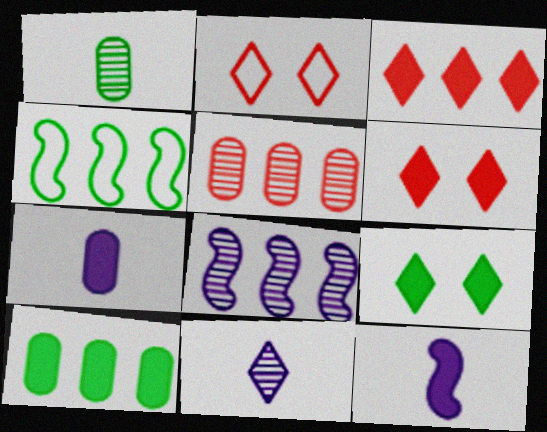[[1, 4, 9], 
[6, 10, 12]]